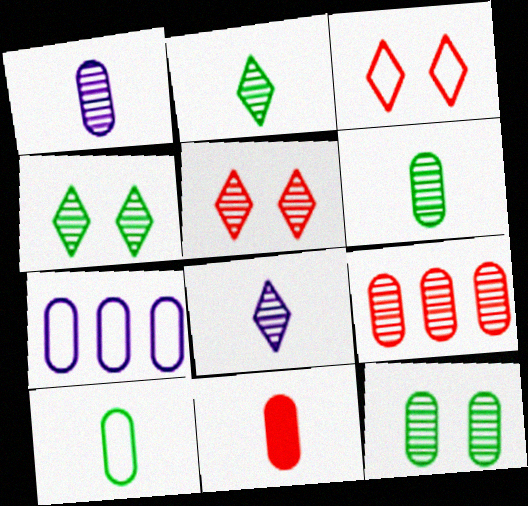[[1, 9, 12], 
[1, 10, 11], 
[7, 11, 12]]